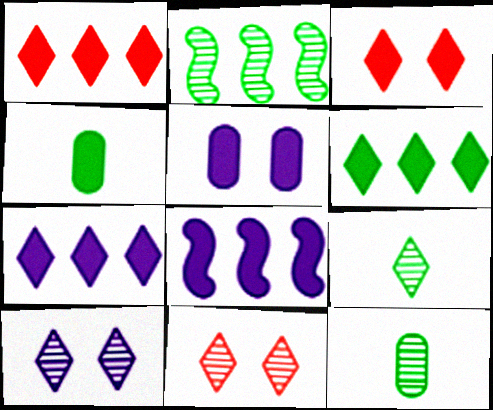[[1, 6, 7], 
[3, 4, 8]]